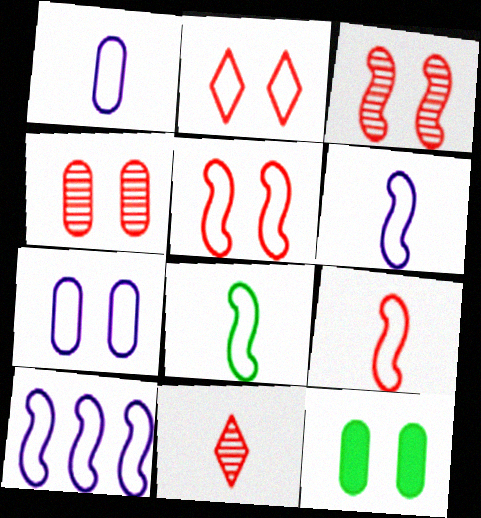[[4, 7, 12], 
[5, 8, 10], 
[6, 8, 9], 
[10, 11, 12]]